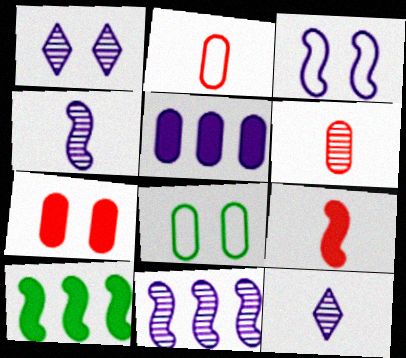[[1, 2, 10], 
[3, 5, 12], 
[5, 6, 8]]